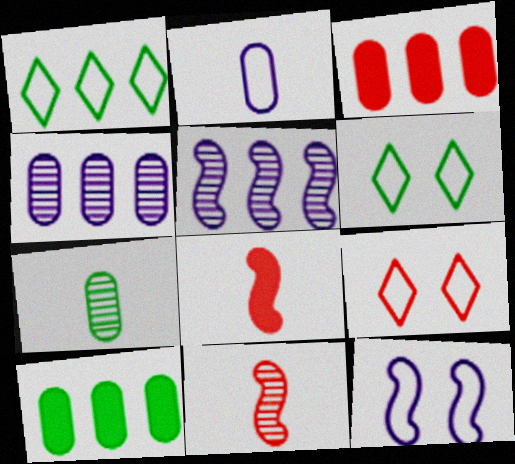[[1, 3, 5], 
[3, 9, 11], 
[4, 6, 8]]